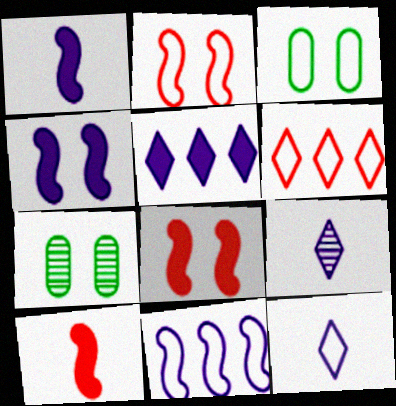[[1, 6, 7]]